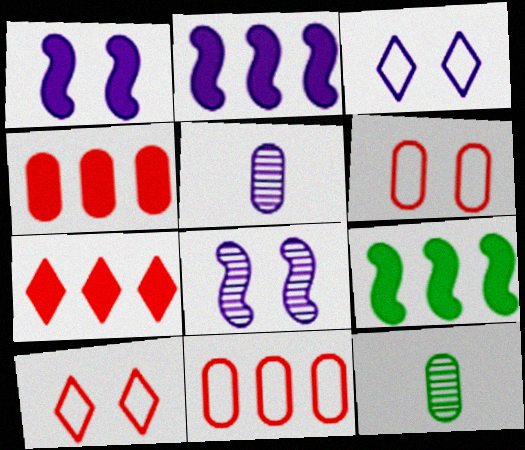[[2, 3, 5], 
[2, 10, 12], 
[5, 9, 10]]